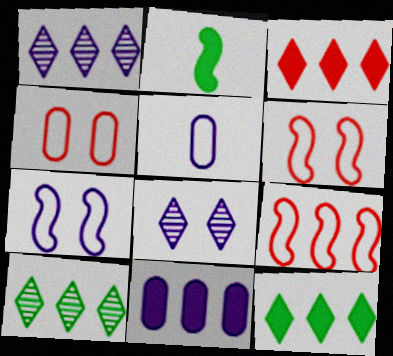[[1, 2, 4], 
[9, 10, 11]]